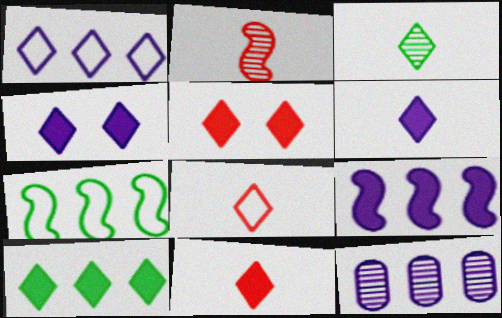[[1, 3, 5], 
[1, 9, 12], 
[3, 6, 8], 
[4, 10, 11], 
[5, 6, 10]]